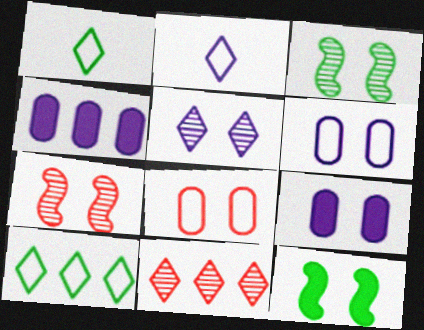[[1, 4, 7], 
[5, 8, 12]]